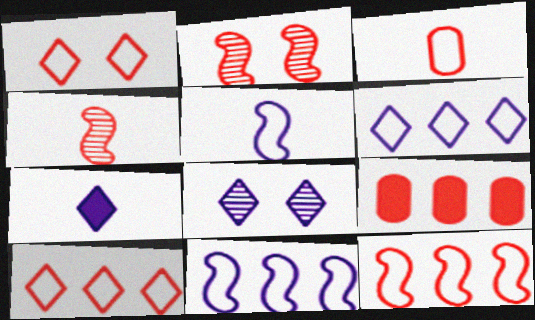[[1, 3, 12], 
[1, 4, 9], 
[6, 7, 8]]